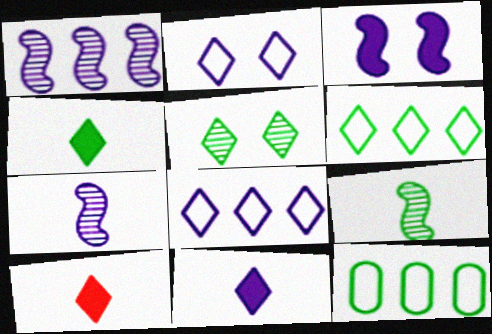[[4, 5, 6], 
[4, 10, 11], 
[5, 8, 10]]